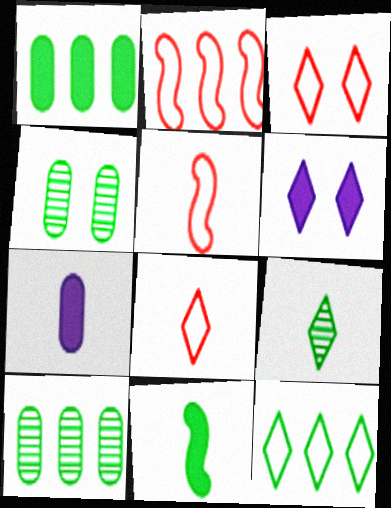[[4, 11, 12], 
[5, 6, 10], 
[5, 7, 9]]